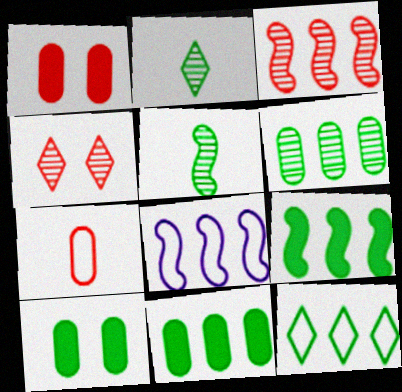[[1, 2, 8], 
[3, 8, 9], 
[5, 10, 12], 
[6, 9, 12]]